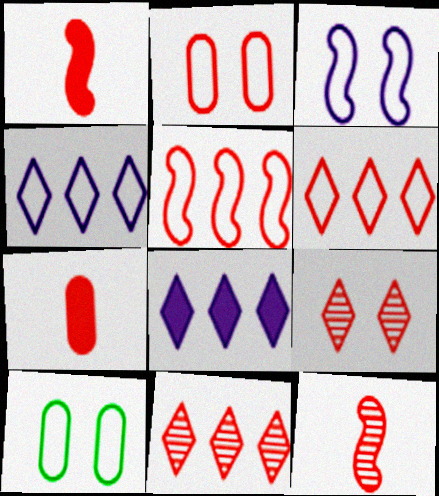[[1, 2, 11], 
[5, 7, 9], 
[8, 10, 12]]